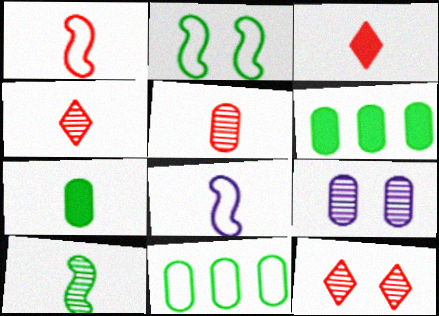[[1, 3, 5], 
[4, 7, 8], 
[6, 8, 12]]